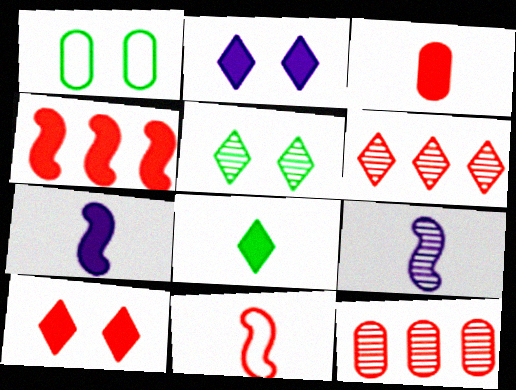[[1, 6, 7], 
[3, 4, 10], 
[3, 7, 8], 
[5, 9, 12], 
[10, 11, 12]]